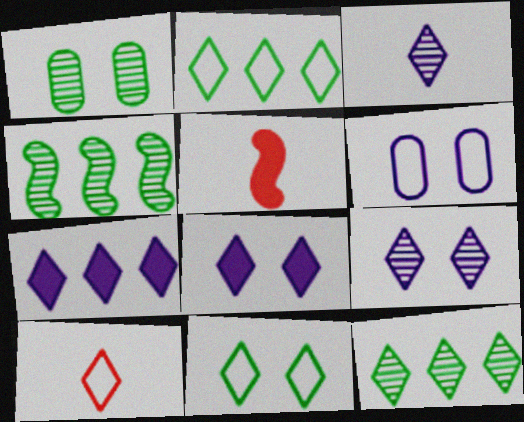[[5, 6, 12], 
[8, 10, 12]]